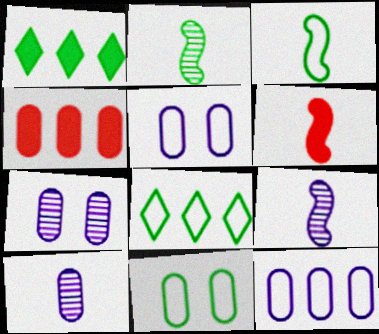[[1, 2, 11], 
[3, 6, 9], 
[3, 8, 11], 
[4, 10, 11], 
[6, 7, 8]]